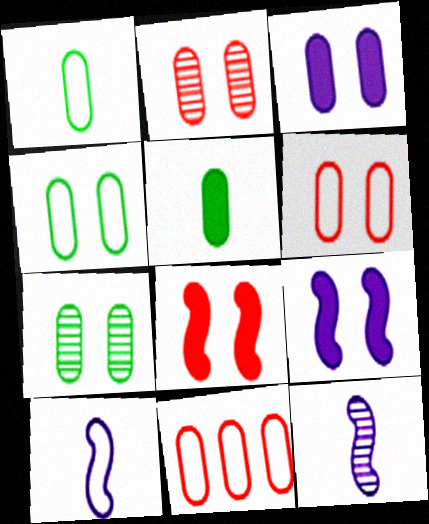[[2, 3, 4], 
[3, 6, 7]]